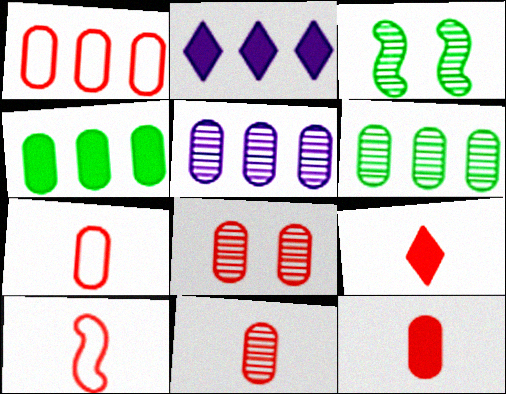[[1, 4, 5], 
[1, 8, 12], 
[2, 3, 7], 
[7, 11, 12], 
[9, 10, 11]]